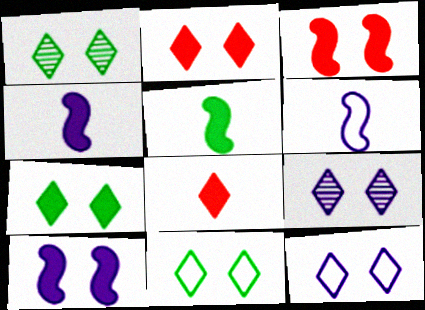[[1, 2, 12], 
[1, 7, 11], 
[2, 9, 11]]